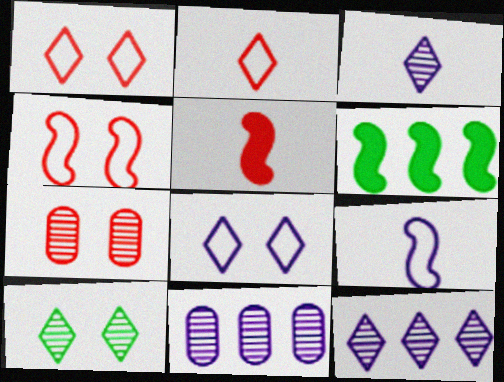[]